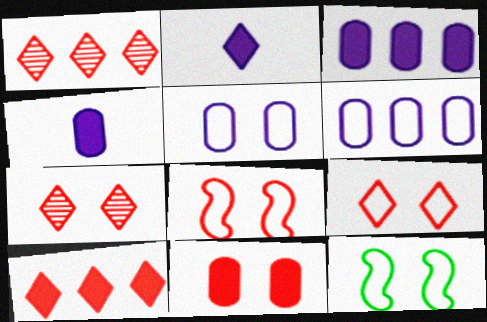[[1, 4, 12], 
[5, 9, 12], 
[7, 8, 11]]